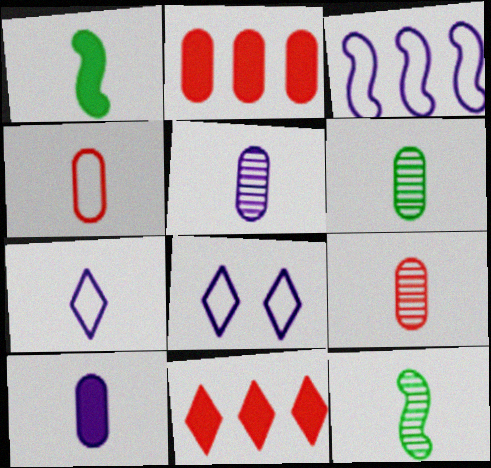[[1, 7, 9], 
[2, 8, 12], 
[4, 6, 10], 
[5, 6, 9]]